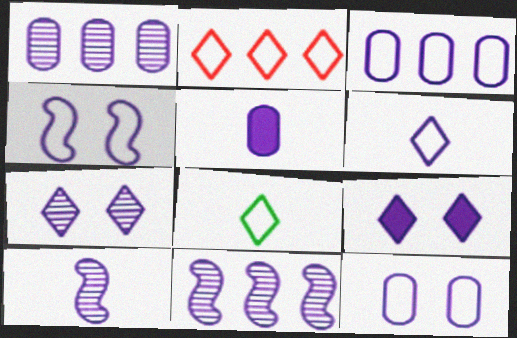[[1, 5, 12], 
[1, 7, 10], 
[3, 4, 6], 
[3, 9, 10], 
[5, 6, 10]]